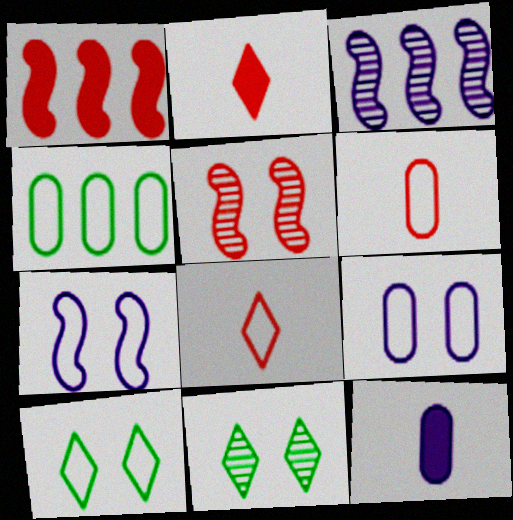[[4, 6, 9], 
[4, 7, 8]]